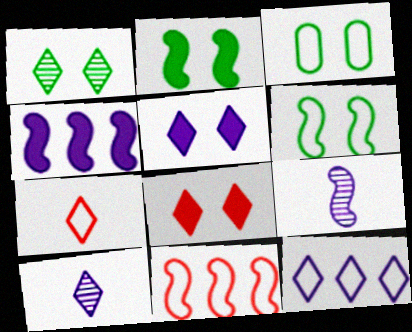[[1, 2, 3], 
[2, 9, 11], 
[5, 10, 12]]